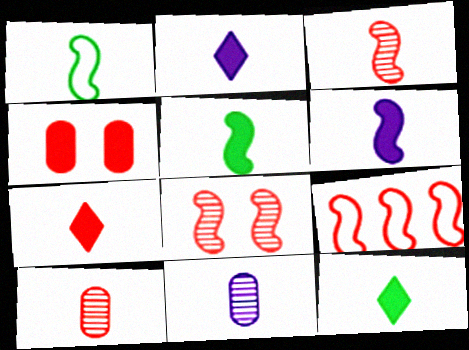[[1, 2, 10], 
[1, 3, 6], 
[1, 7, 11], 
[2, 7, 12]]